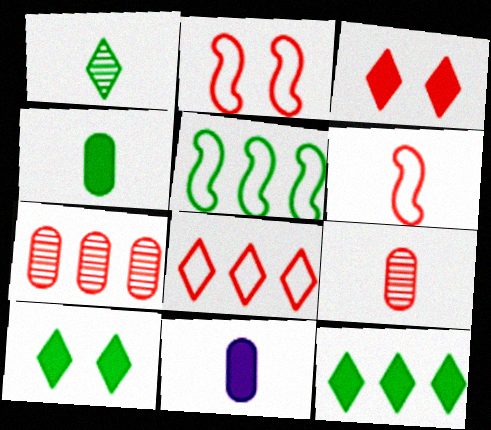[[1, 6, 11], 
[3, 6, 7]]